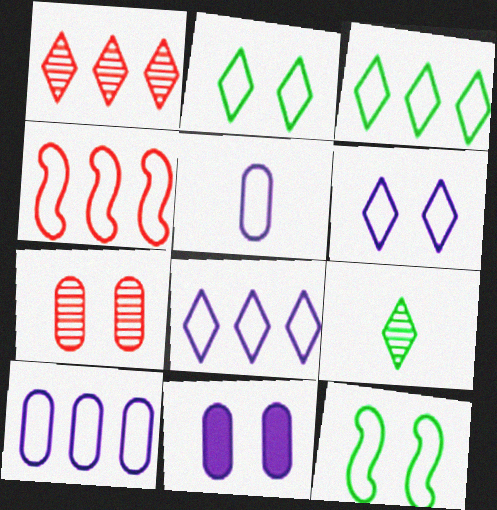[[2, 4, 5], 
[3, 4, 10], 
[4, 9, 11]]